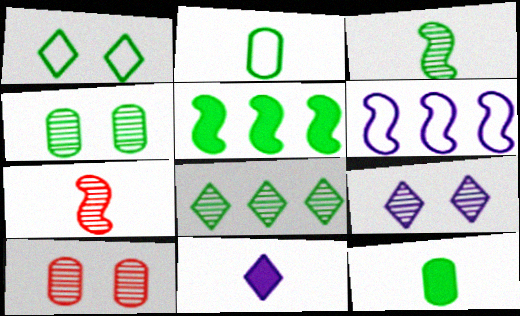[[2, 7, 11], 
[3, 4, 8]]